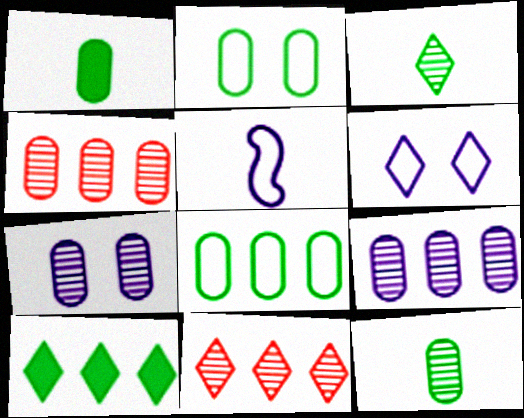[[4, 7, 12]]